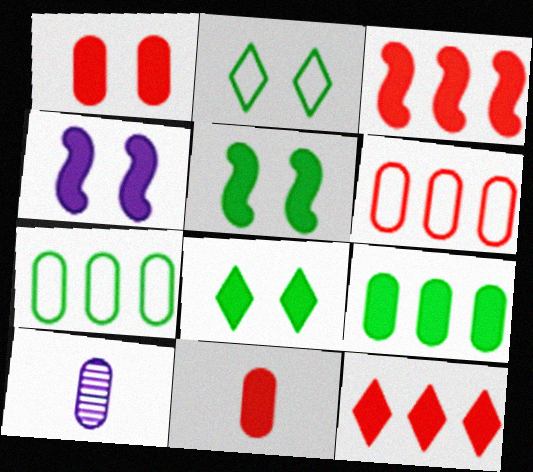[[1, 4, 8], 
[1, 7, 10], 
[2, 3, 10]]